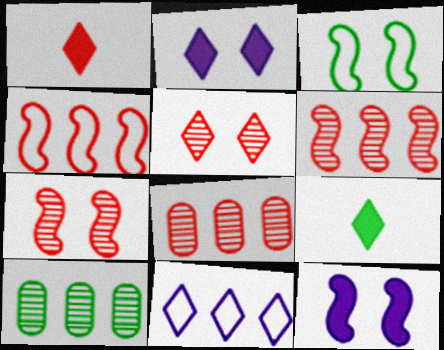[[3, 7, 12], 
[3, 9, 10], 
[5, 9, 11]]